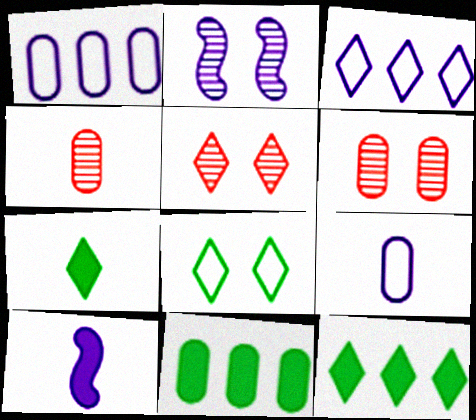[[3, 5, 7], 
[6, 9, 11]]